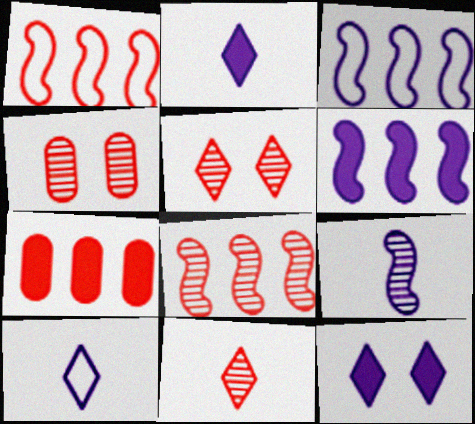[[4, 8, 11]]